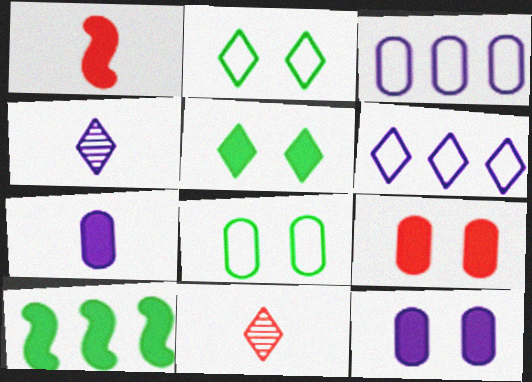[[5, 6, 11]]